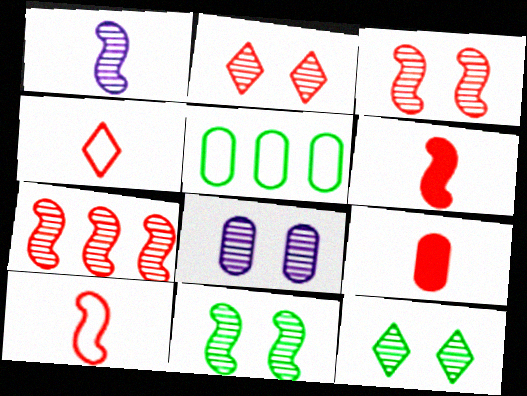[[1, 7, 11], 
[2, 8, 11], 
[3, 8, 12], 
[5, 8, 9]]